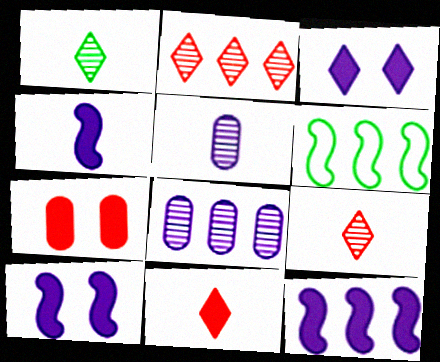[[4, 10, 12]]